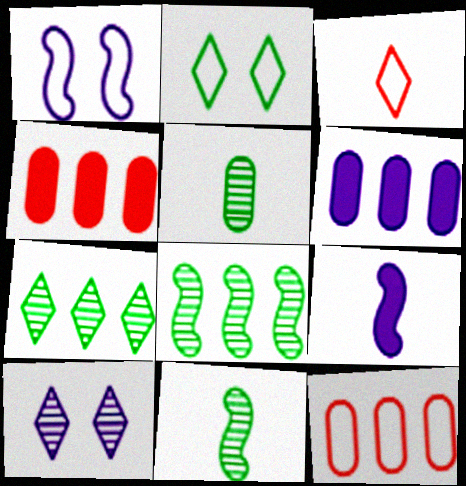[[3, 5, 9]]